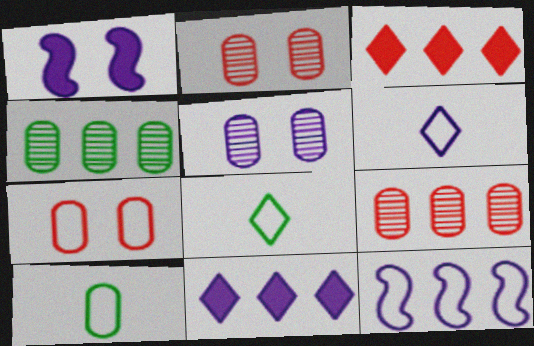[[1, 8, 9], 
[3, 4, 12], 
[7, 8, 12]]